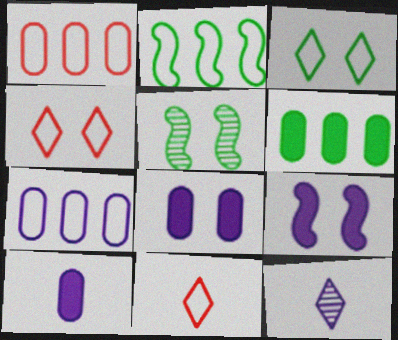[[4, 5, 8], 
[7, 9, 12]]